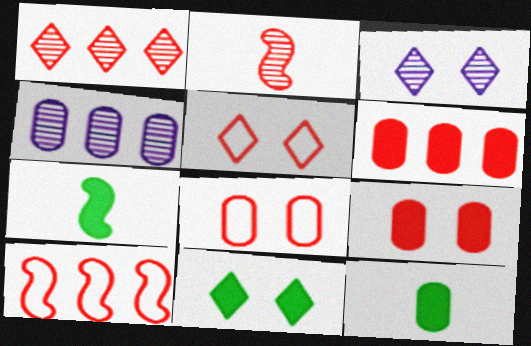[[1, 6, 10], 
[2, 5, 6], 
[3, 5, 11], 
[3, 10, 12], 
[4, 5, 7], 
[4, 8, 12]]